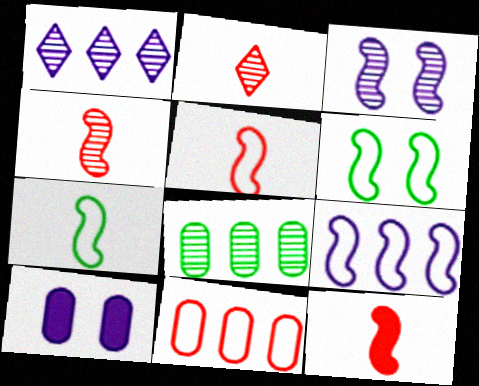[[2, 3, 8], 
[4, 5, 12], 
[5, 6, 9]]